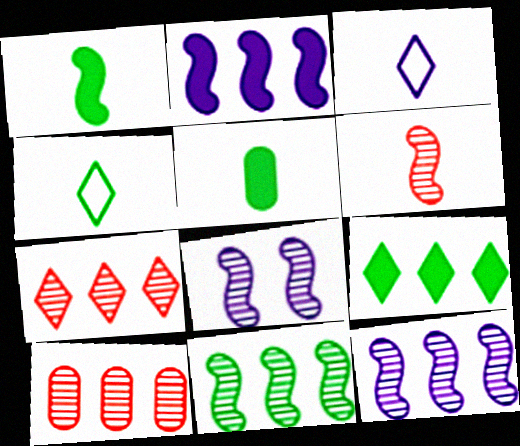[[3, 5, 6], 
[6, 8, 11]]